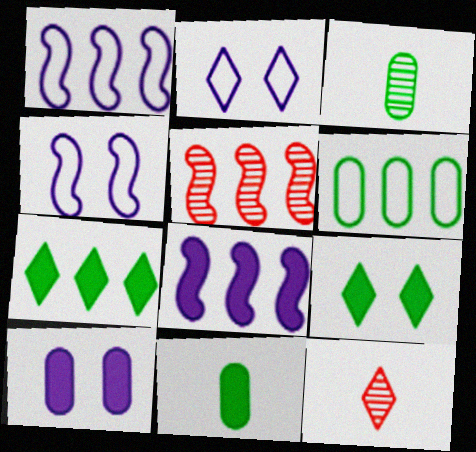[[2, 5, 11], 
[2, 7, 12]]